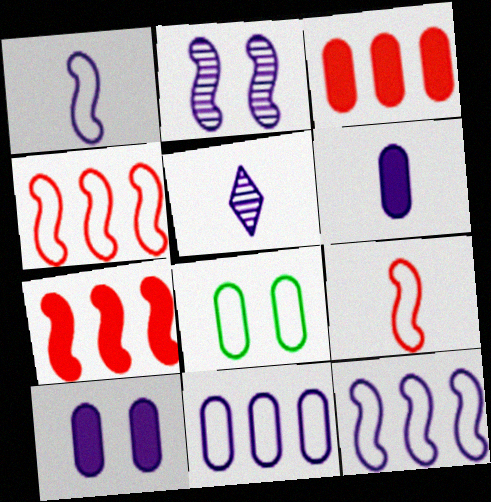[[1, 5, 6], 
[5, 7, 8], 
[5, 10, 12]]